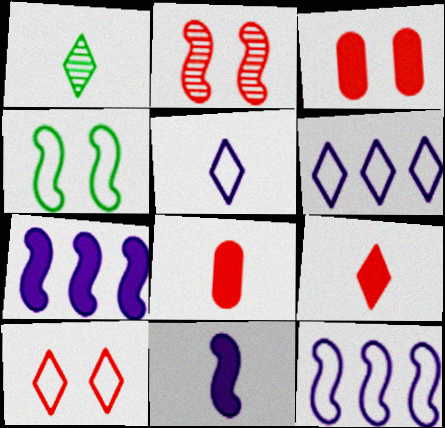[[1, 3, 12], 
[1, 5, 9], 
[2, 3, 10]]